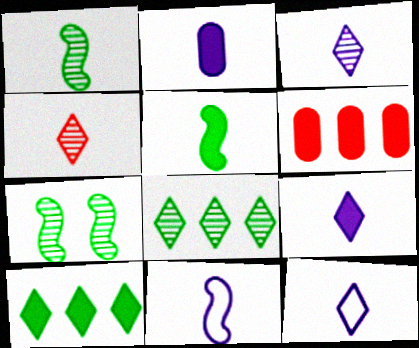[[2, 3, 11], 
[3, 9, 12], 
[6, 7, 12]]